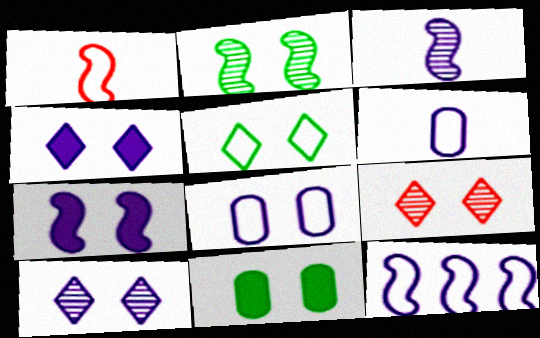[[2, 5, 11], 
[3, 7, 12], 
[4, 5, 9], 
[7, 8, 10]]